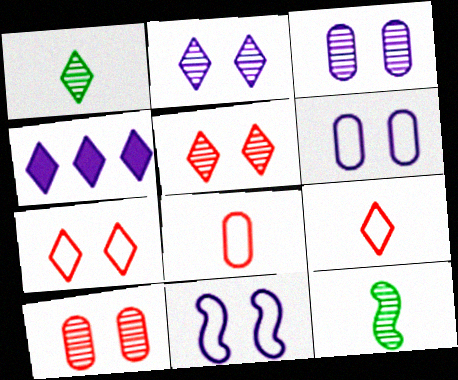[[1, 4, 7]]